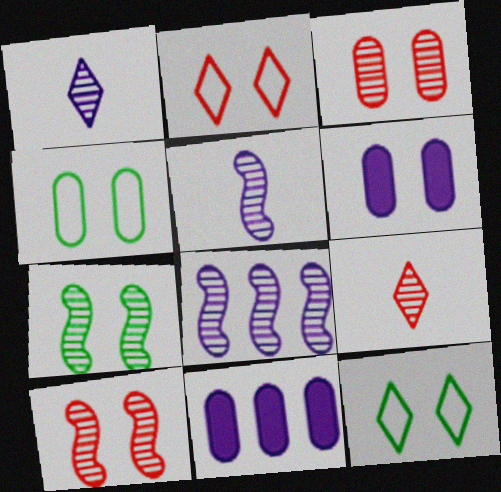[[2, 6, 7], 
[3, 4, 6], 
[6, 10, 12]]